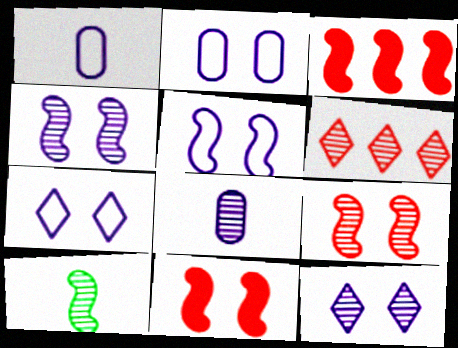[[2, 5, 7], 
[3, 5, 10]]